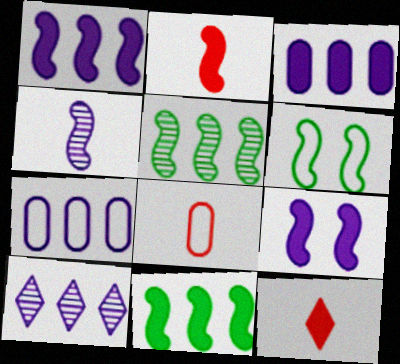[[1, 7, 10], 
[2, 9, 11]]